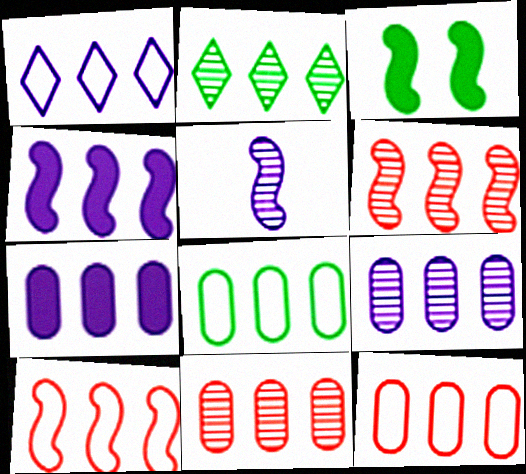[[1, 4, 9], 
[1, 8, 10], 
[2, 4, 12], 
[2, 6, 9], 
[2, 7, 10], 
[3, 5, 10], 
[7, 8, 11]]